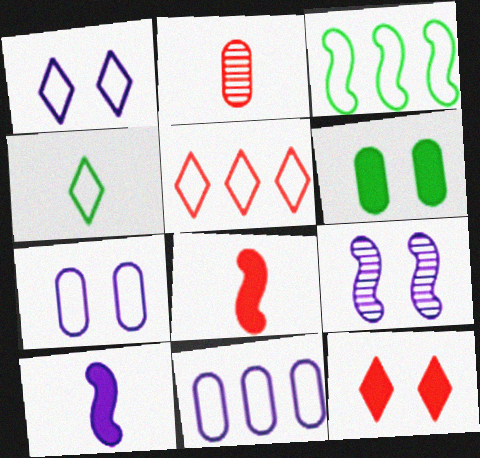[[1, 4, 5], 
[2, 4, 10], 
[2, 6, 11], 
[3, 5, 11], 
[3, 8, 9]]